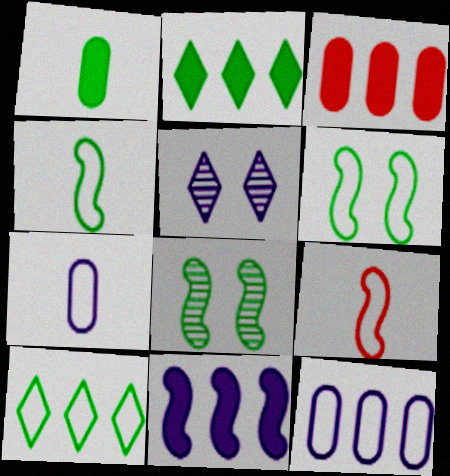[[1, 8, 10], 
[2, 3, 11], 
[3, 4, 5], 
[5, 7, 11], 
[8, 9, 11]]